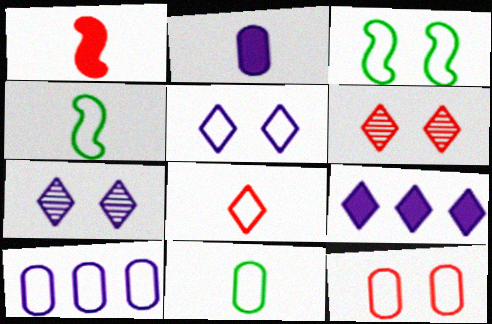[[3, 5, 12], 
[3, 8, 10], 
[10, 11, 12]]